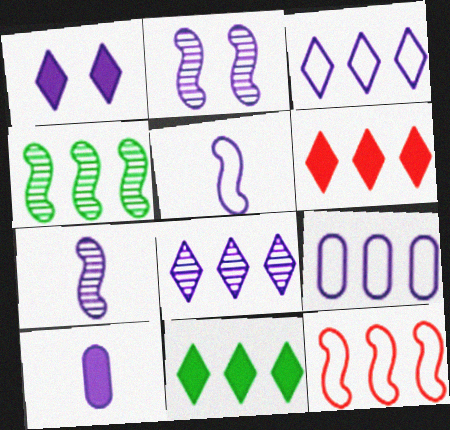[[1, 7, 9], 
[2, 3, 10], 
[4, 6, 9]]